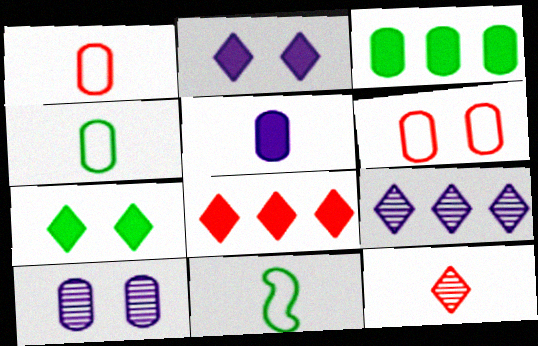[[1, 3, 10], 
[5, 11, 12], 
[8, 10, 11]]